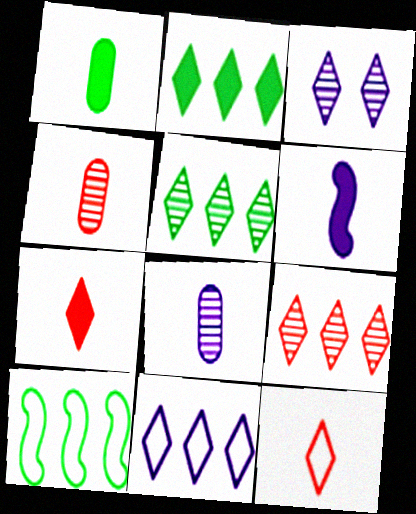[[1, 6, 7], 
[2, 3, 12], 
[2, 9, 11]]